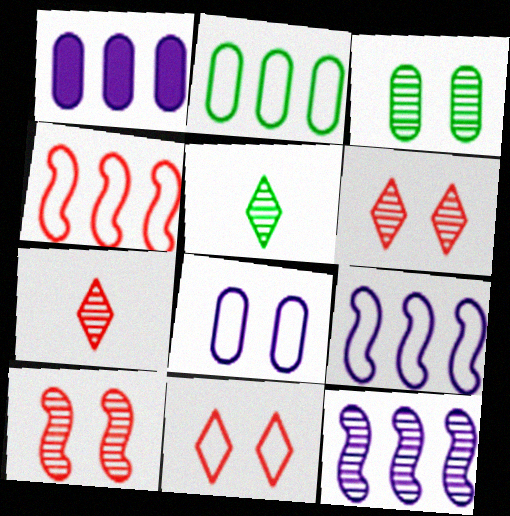[[3, 7, 12]]